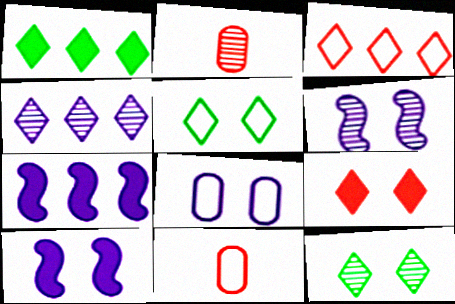[[1, 3, 4], 
[1, 6, 11], 
[2, 5, 7], 
[7, 11, 12]]